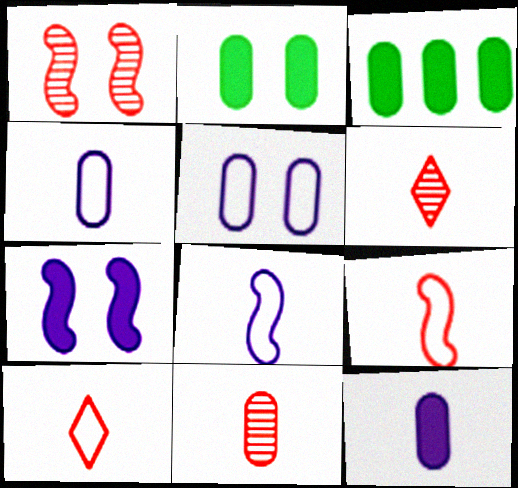[[3, 5, 11]]